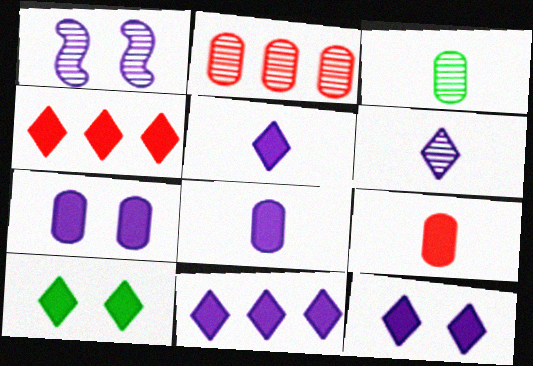[[4, 5, 10], 
[5, 11, 12]]